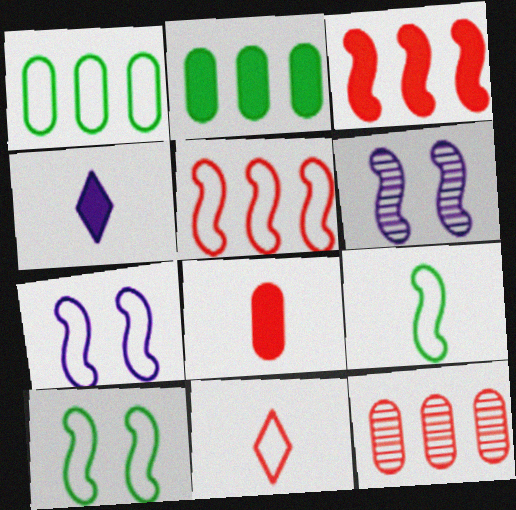[[1, 7, 11], 
[2, 6, 11], 
[3, 6, 9], 
[4, 10, 12], 
[5, 7, 9]]